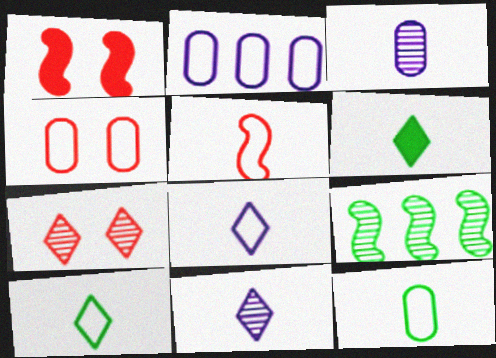[[1, 4, 7], 
[2, 4, 12], 
[3, 5, 6], 
[3, 7, 9], 
[5, 8, 12]]